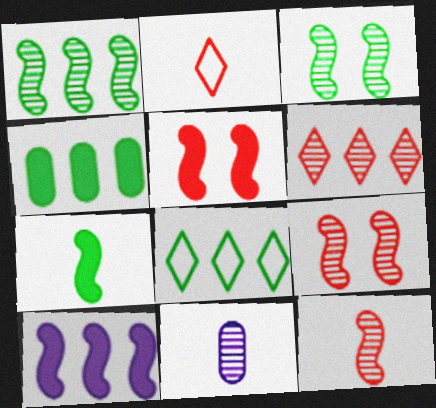[[1, 4, 8], 
[2, 7, 11], 
[3, 6, 11], 
[5, 7, 10], 
[5, 8, 11]]